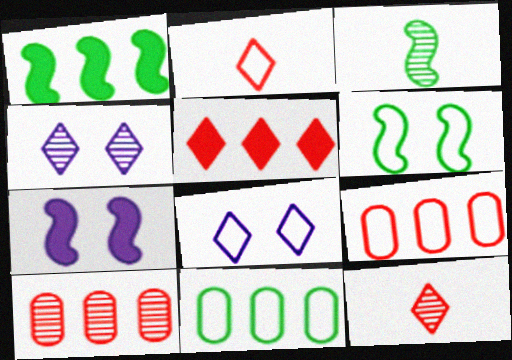[[1, 3, 6], 
[3, 4, 10], 
[7, 11, 12]]